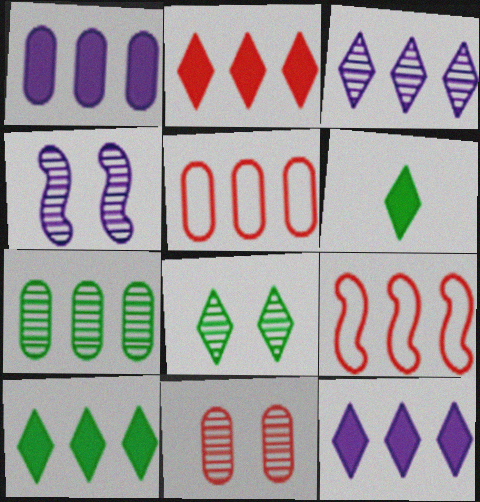[[1, 5, 7], 
[2, 10, 12], 
[4, 5, 6], 
[4, 8, 11], 
[7, 9, 12]]